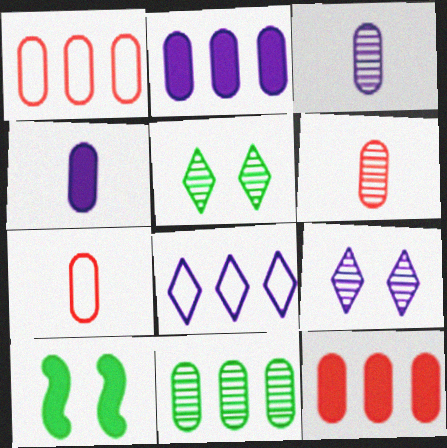[[1, 2, 11], 
[6, 8, 10]]